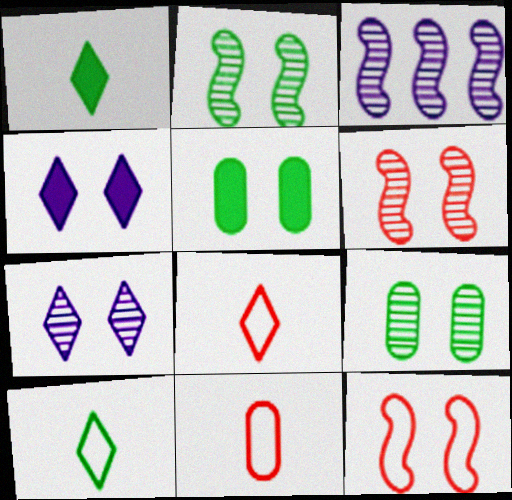[[3, 5, 8], 
[4, 9, 12], 
[5, 7, 12], 
[6, 7, 9]]